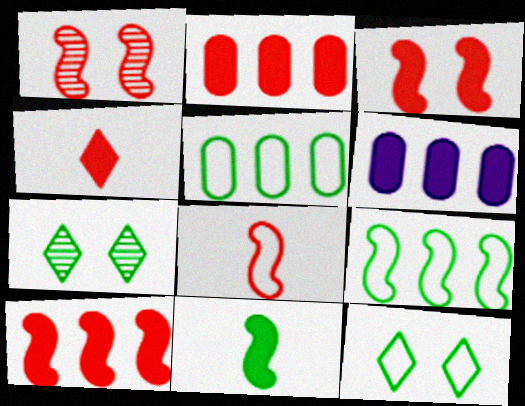[[1, 8, 10], 
[2, 3, 4], 
[5, 7, 11], 
[6, 7, 8]]